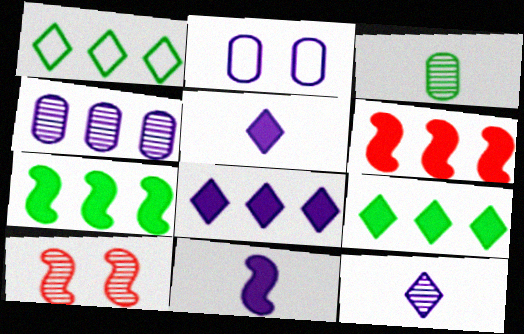[[1, 4, 6]]